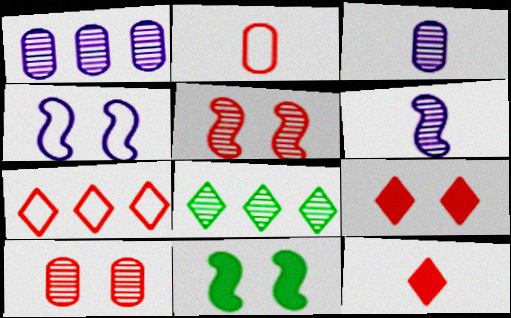[[3, 5, 8], 
[3, 7, 11], 
[4, 5, 11], 
[6, 8, 10]]